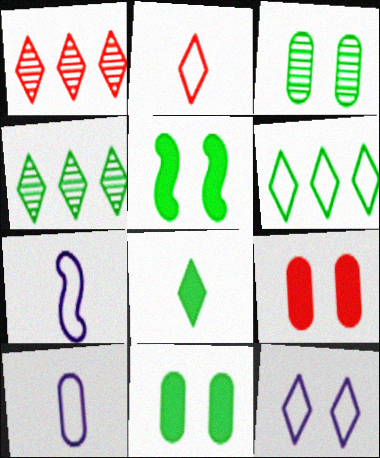[[1, 5, 10], 
[1, 7, 11], 
[1, 8, 12], 
[2, 6, 12], 
[4, 7, 9]]